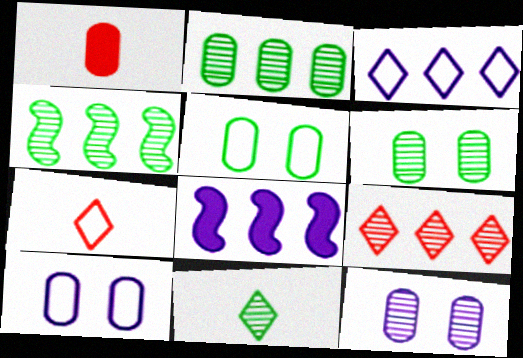[[1, 2, 10], 
[4, 6, 11], 
[6, 7, 8]]